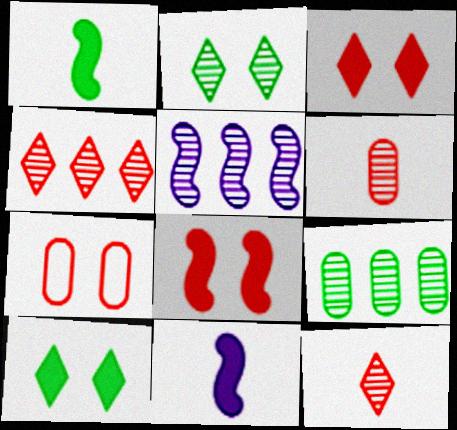[[2, 5, 6], 
[4, 5, 9]]